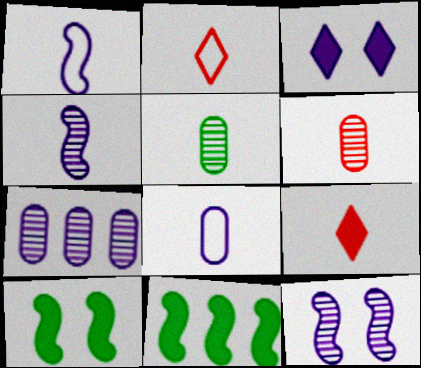[[1, 3, 7], 
[1, 5, 9], 
[2, 7, 10]]